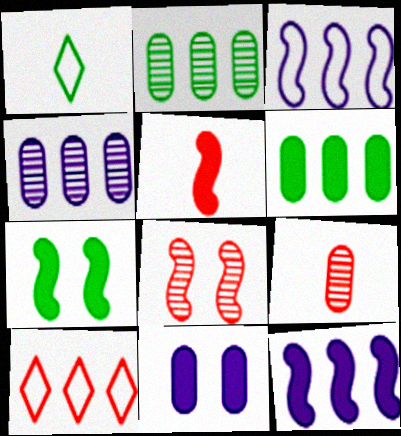[[1, 2, 7], 
[2, 10, 12], 
[5, 7, 12]]